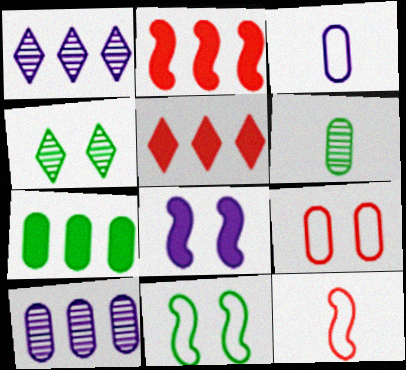[[1, 3, 8], 
[2, 3, 4], 
[4, 8, 9]]